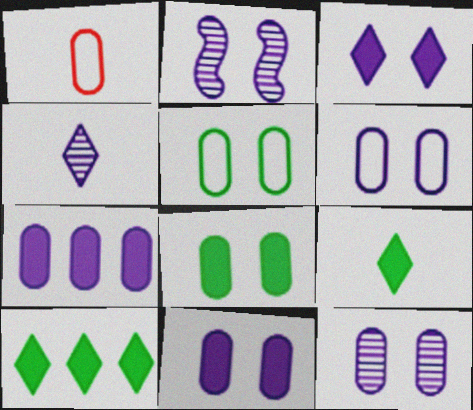[[1, 2, 10], 
[2, 3, 6], 
[6, 11, 12]]